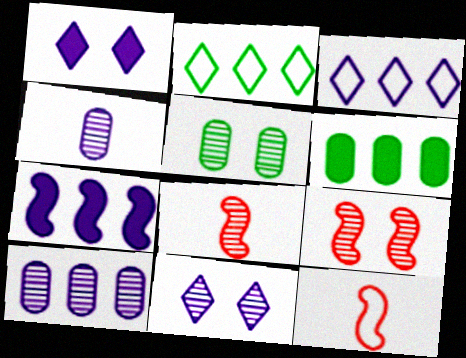[[3, 7, 10], 
[5, 9, 11], 
[6, 11, 12]]